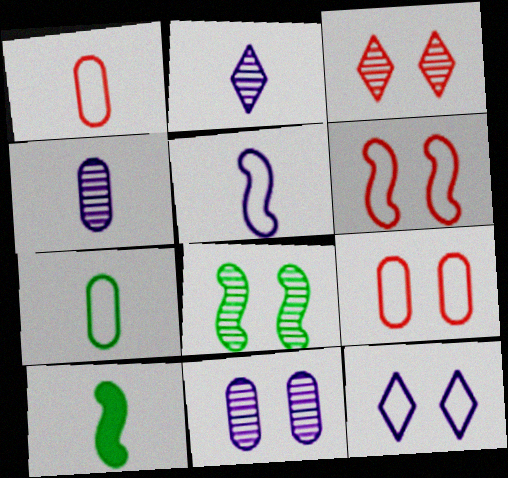[[1, 2, 10], 
[3, 8, 11]]